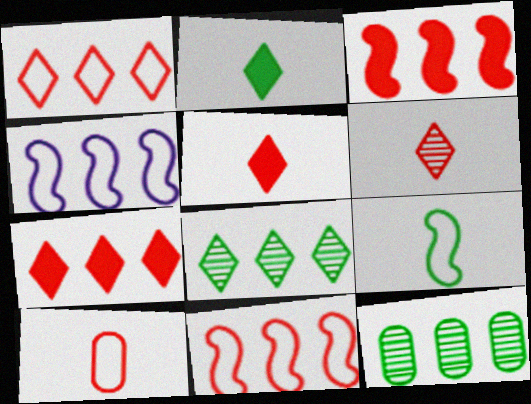[[4, 7, 12]]